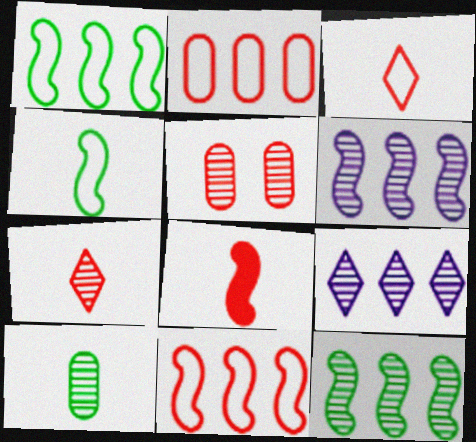[]